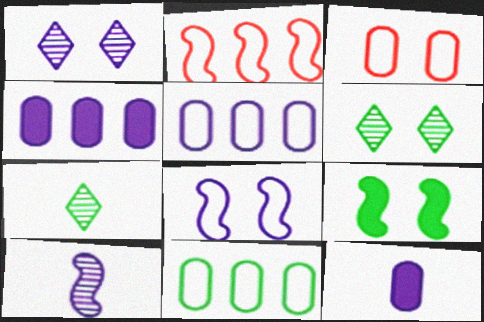[[1, 3, 9], 
[2, 6, 12], 
[2, 9, 10], 
[7, 9, 11]]